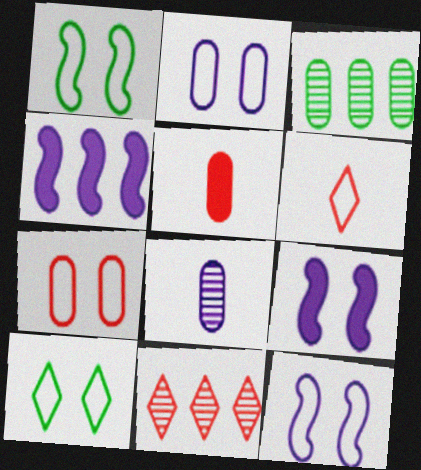[[2, 3, 5], 
[3, 6, 9], 
[7, 10, 12]]